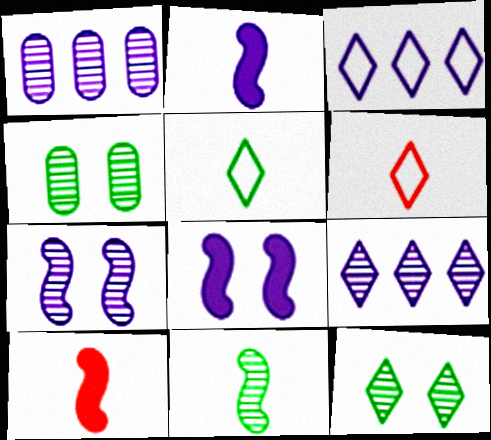[[3, 4, 10]]